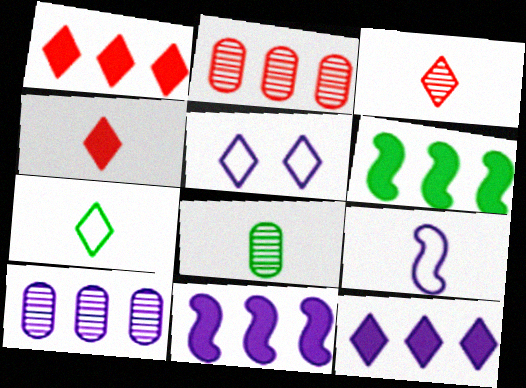[[4, 8, 9]]